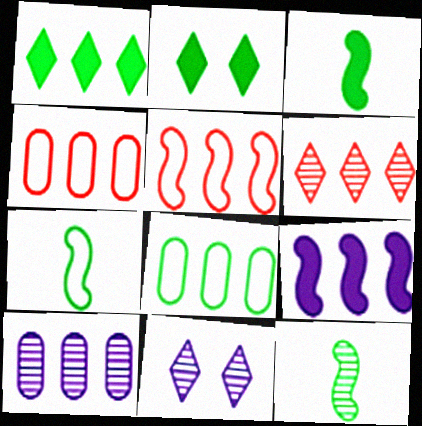[[1, 5, 10], 
[2, 8, 12], 
[3, 4, 11], 
[3, 7, 12], 
[6, 8, 9]]